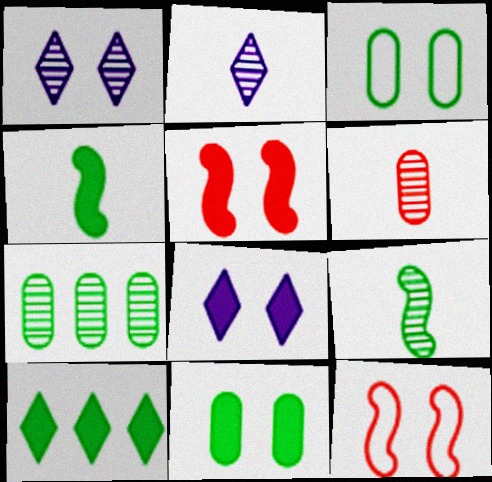[[1, 3, 5], 
[1, 11, 12], 
[2, 6, 9], 
[3, 9, 10], 
[4, 10, 11], 
[5, 8, 11]]